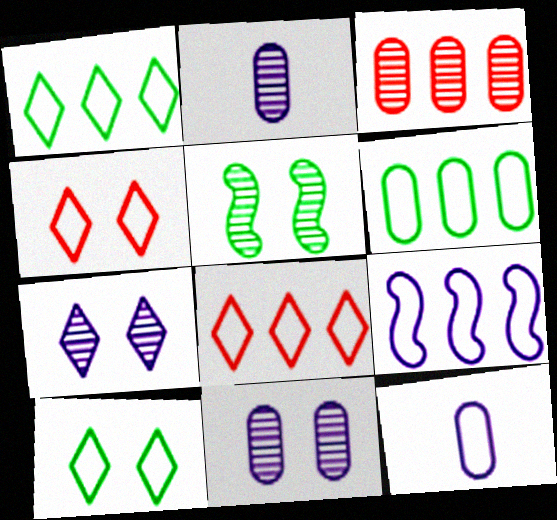[[6, 8, 9]]